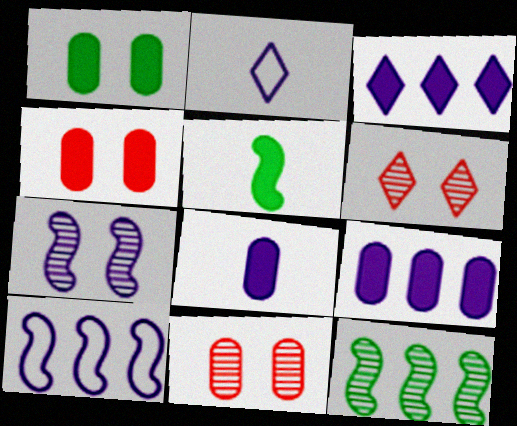[[2, 4, 12], 
[2, 7, 9], 
[3, 4, 5]]